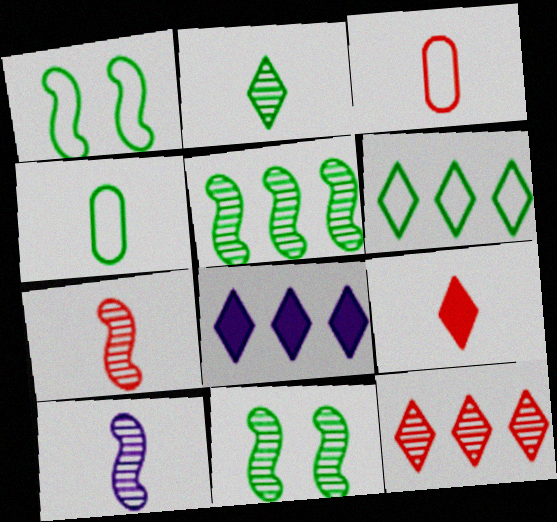[[1, 4, 6], 
[3, 7, 9], 
[3, 8, 11], 
[4, 9, 10], 
[6, 8, 12]]